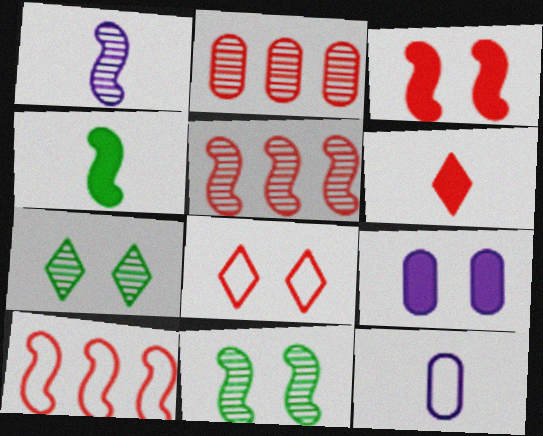[[1, 2, 7], 
[1, 5, 11], 
[8, 9, 11]]